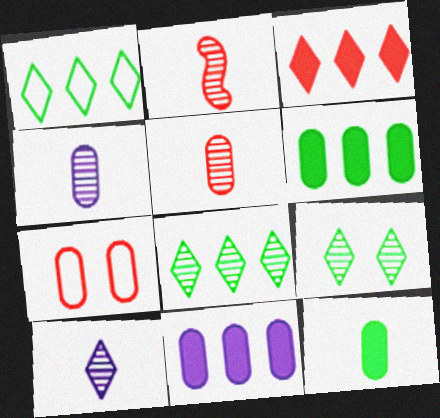[[2, 3, 7], 
[4, 6, 7]]